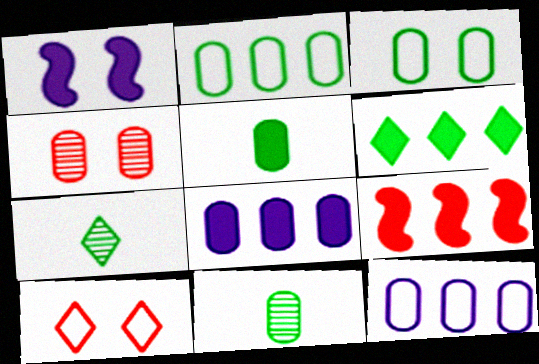[[4, 5, 12], 
[6, 8, 9]]